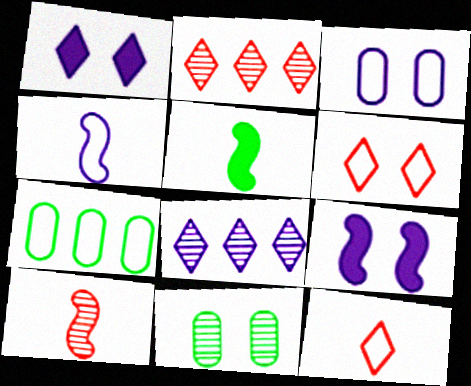[[1, 7, 10], 
[2, 3, 5], 
[4, 5, 10], 
[4, 6, 7], 
[6, 9, 11], 
[8, 10, 11]]